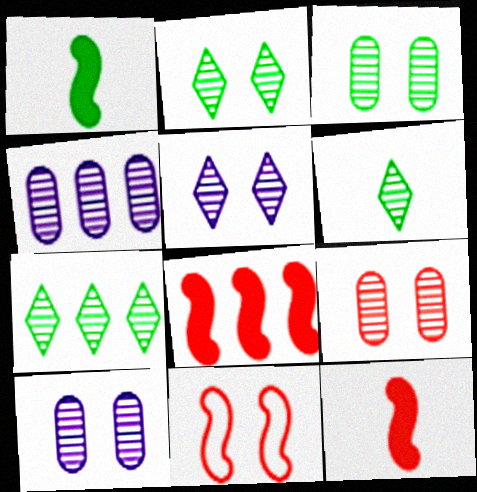[[2, 6, 7], 
[3, 9, 10]]